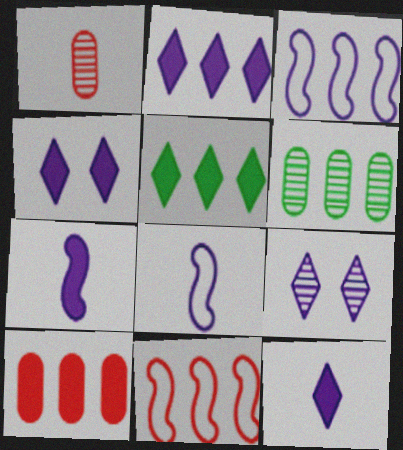[[2, 4, 12], 
[2, 6, 11]]